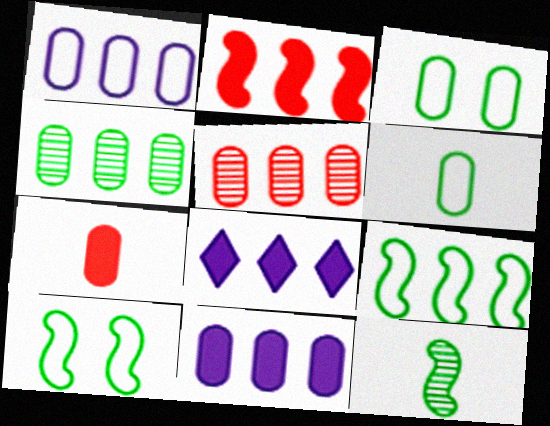[[5, 8, 9]]